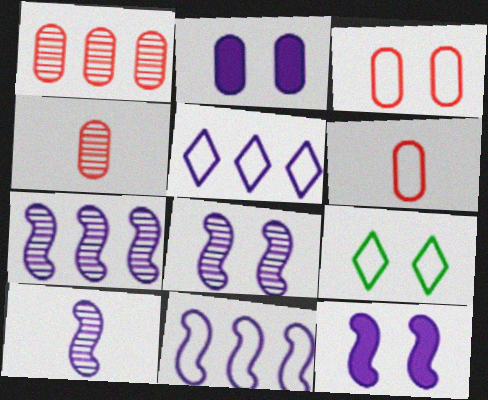[[2, 5, 10], 
[6, 9, 11], 
[7, 8, 10], 
[10, 11, 12]]